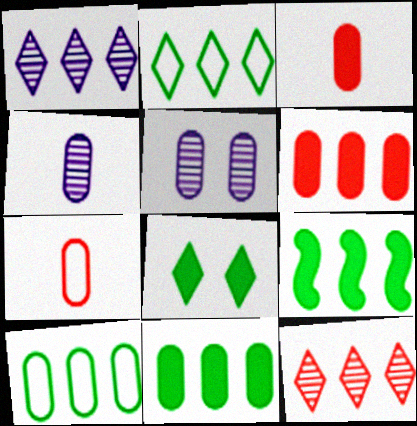[[3, 5, 10], 
[5, 7, 11]]